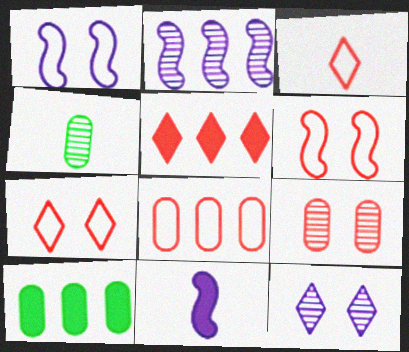[[1, 2, 11], 
[1, 4, 5], 
[3, 4, 11], 
[3, 6, 8]]